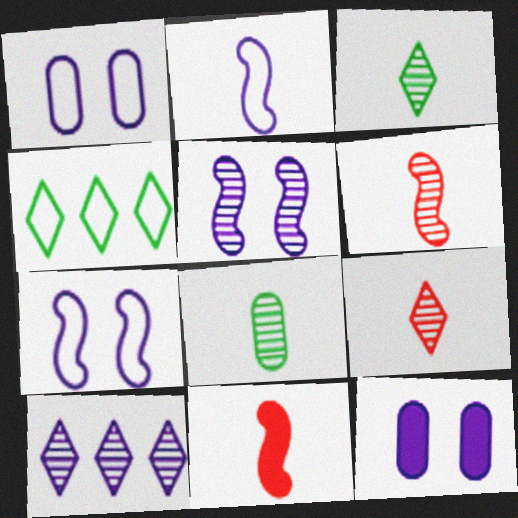[[2, 10, 12], 
[4, 6, 12]]